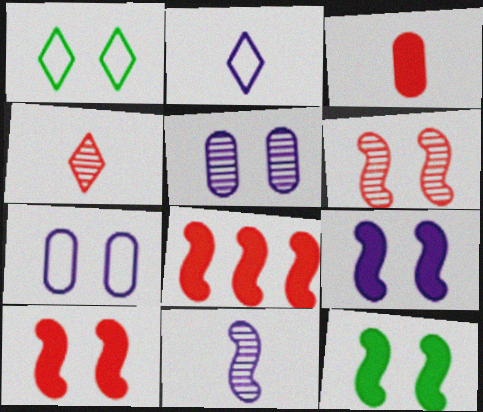[[1, 5, 10], 
[9, 10, 12]]